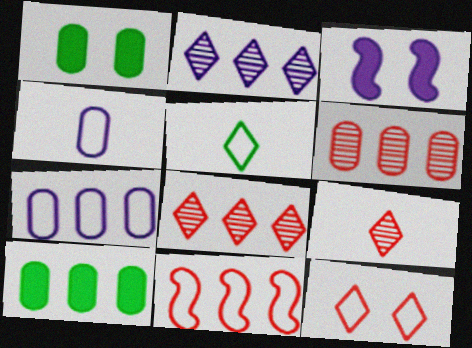[[1, 4, 6], 
[2, 3, 4], 
[2, 10, 11], 
[3, 5, 6], 
[6, 7, 10]]